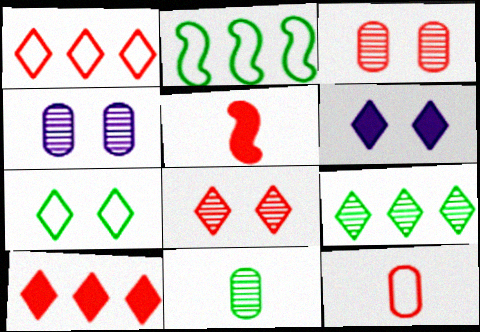[[1, 3, 5], 
[6, 7, 8]]